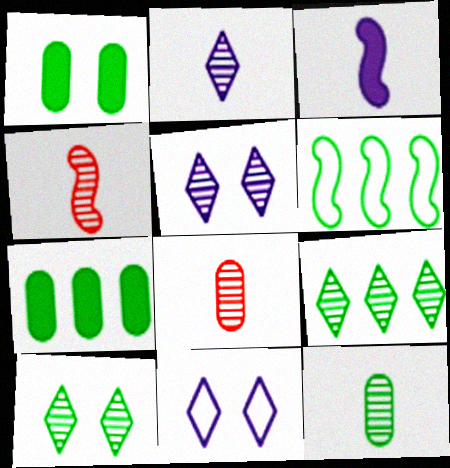[[2, 4, 12], 
[4, 7, 11], 
[6, 7, 9]]